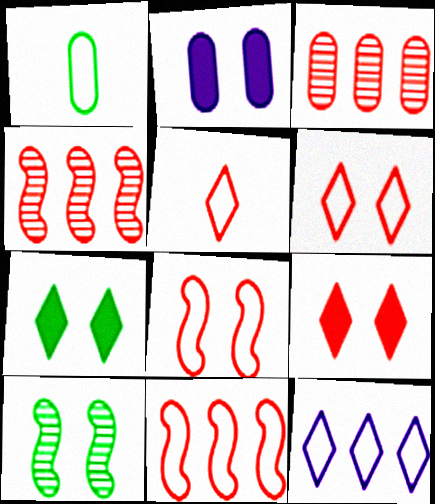[[1, 2, 3], 
[1, 8, 12], 
[2, 6, 10]]